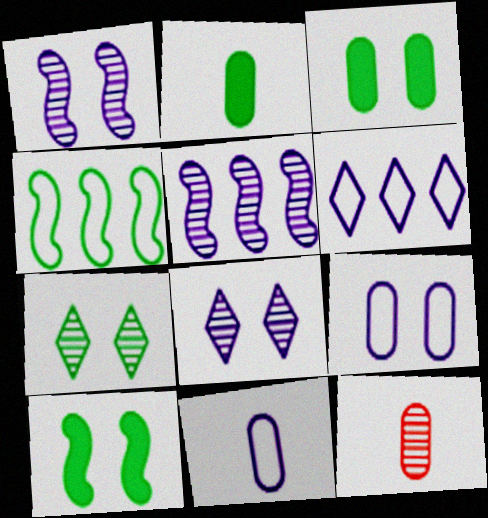[[2, 4, 7], 
[2, 11, 12], 
[5, 7, 12], 
[6, 10, 12]]